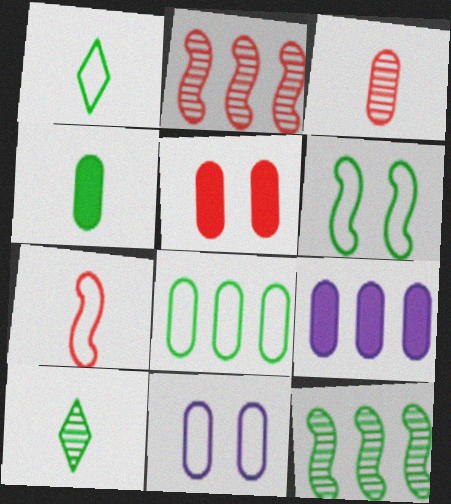[[1, 6, 8], 
[4, 5, 9]]